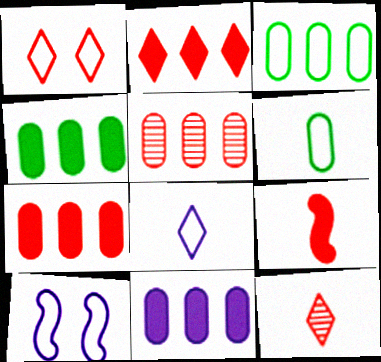[[1, 2, 12], 
[1, 5, 9], 
[3, 5, 11], 
[4, 7, 11], 
[4, 10, 12]]